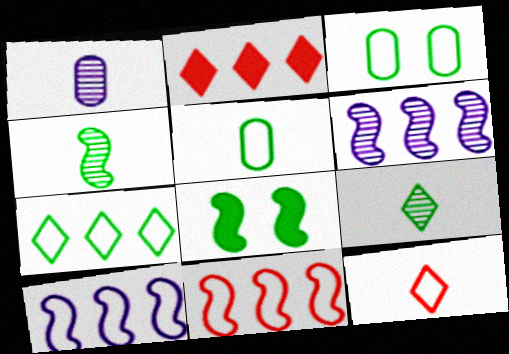[[3, 10, 12]]